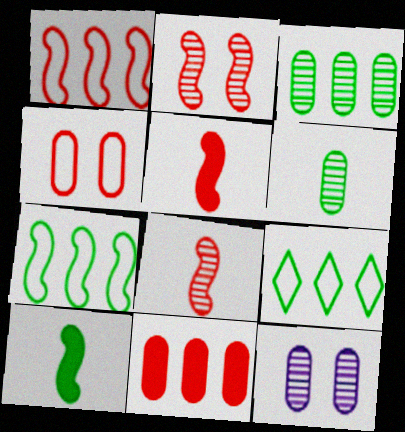[[1, 2, 5], 
[5, 9, 12]]